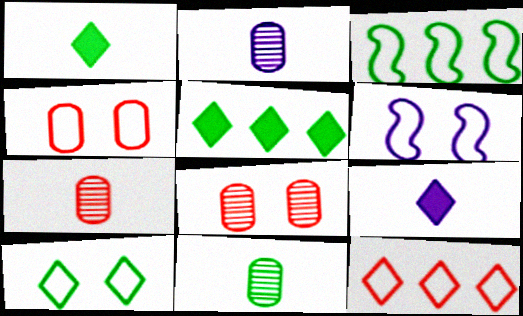[[2, 7, 11], 
[3, 8, 9], 
[4, 6, 10], 
[5, 6, 7]]